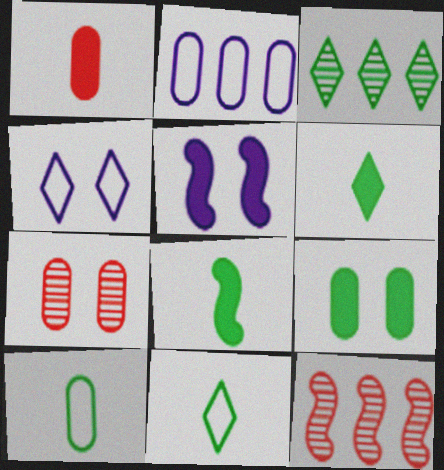[]